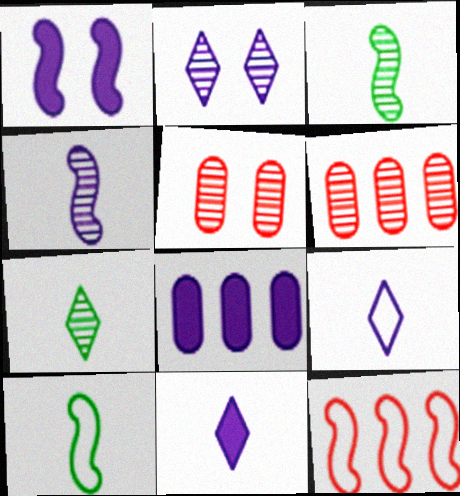[[1, 3, 12], 
[1, 8, 11], 
[2, 3, 6]]